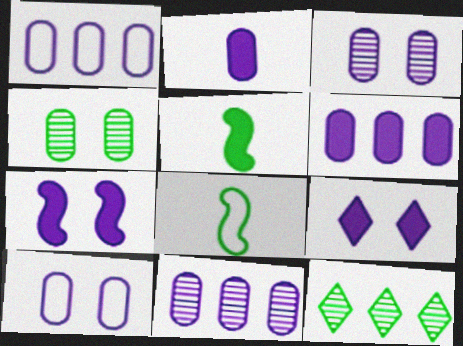[[1, 2, 3], 
[1, 6, 11], 
[2, 10, 11]]